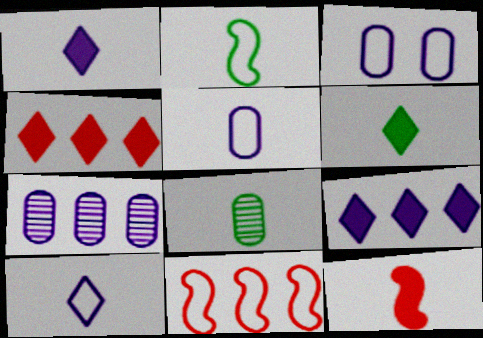[[2, 6, 8], 
[8, 10, 12]]